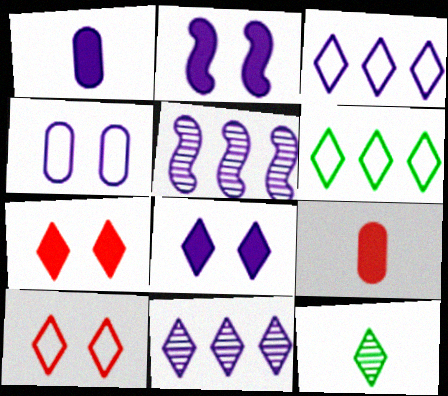[[3, 7, 12]]